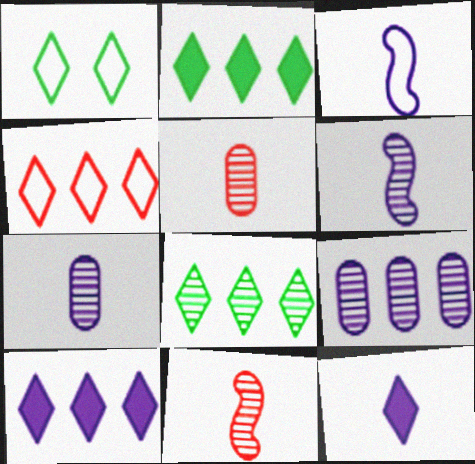[[3, 7, 12], 
[4, 8, 10]]